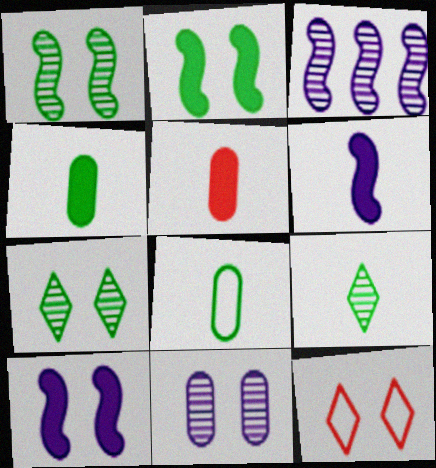[[2, 11, 12], 
[3, 4, 12]]